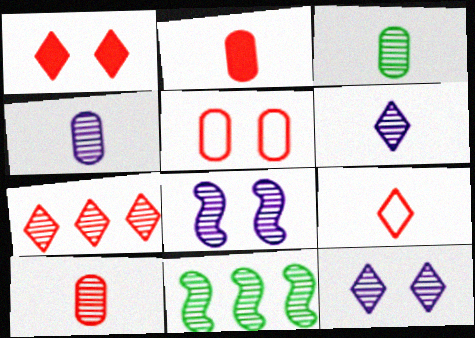[[1, 7, 9], 
[3, 4, 10], 
[3, 7, 8], 
[10, 11, 12]]